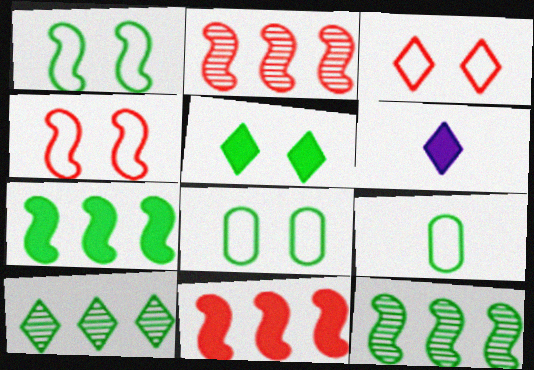[[2, 6, 8], 
[3, 6, 10], 
[5, 9, 12]]